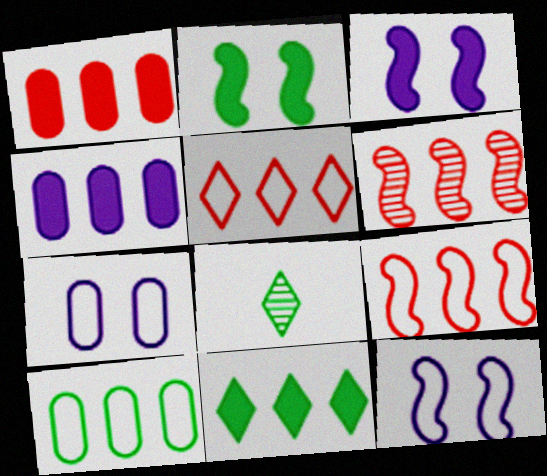[[1, 5, 6], 
[1, 8, 12], 
[2, 8, 10]]